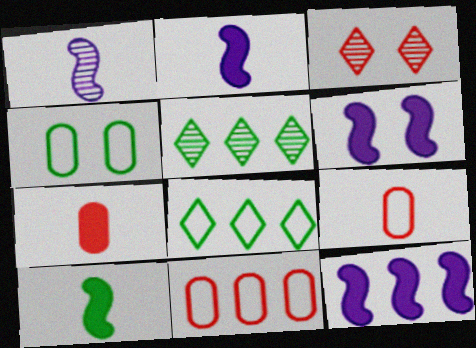[[2, 6, 12], 
[3, 4, 6], 
[4, 5, 10], 
[5, 6, 9], 
[5, 11, 12]]